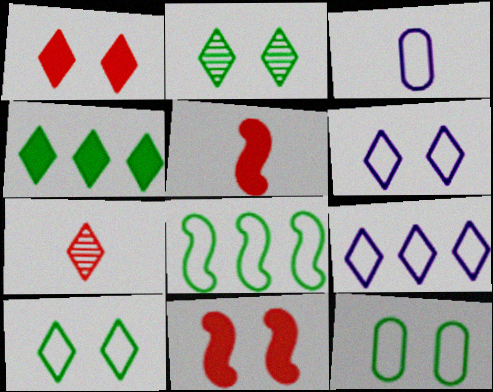[[1, 2, 6], 
[4, 6, 7]]